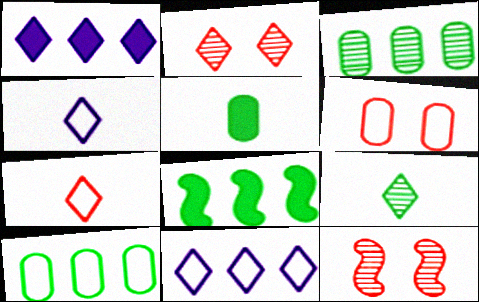[[5, 11, 12]]